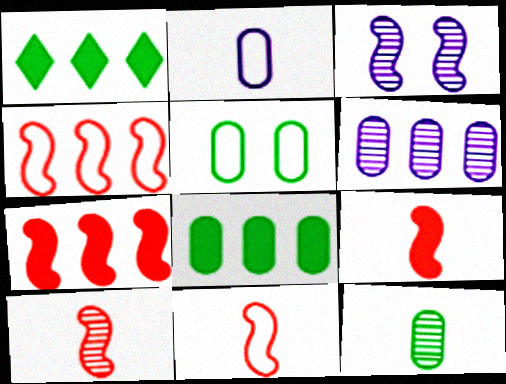[[1, 4, 6], 
[5, 8, 12], 
[9, 10, 11]]